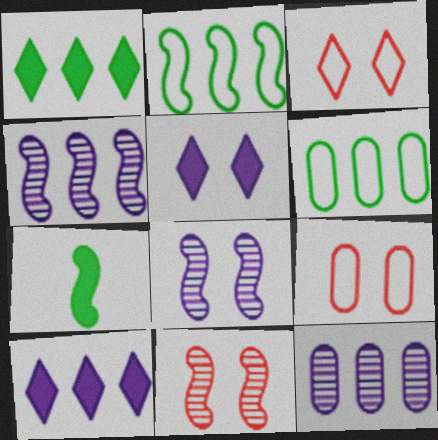[[3, 7, 12]]